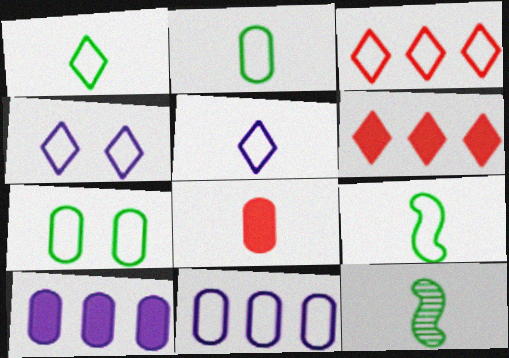[[1, 2, 9], 
[1, 3, 4], 
[5, 8, 12]]